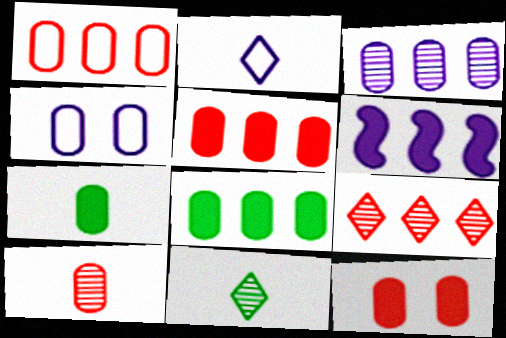[[1, 3, 8], 
[1, 10, 12], 
[4, 8, 10]]